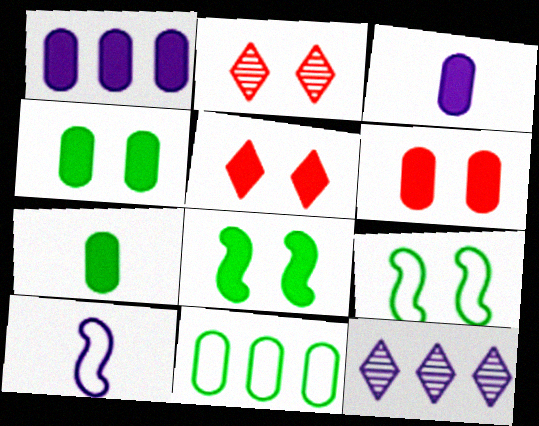[[1, 6, 7]]